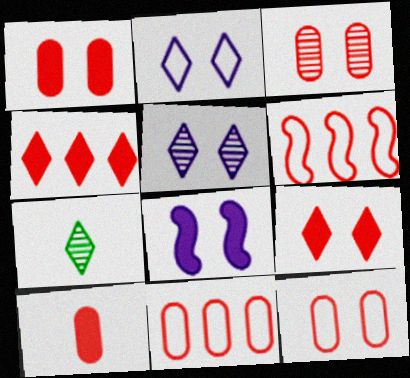[[1, 3, 12], 
[2, 4, 7], 
[3, 10, 11], 
[7, 8, 11]]